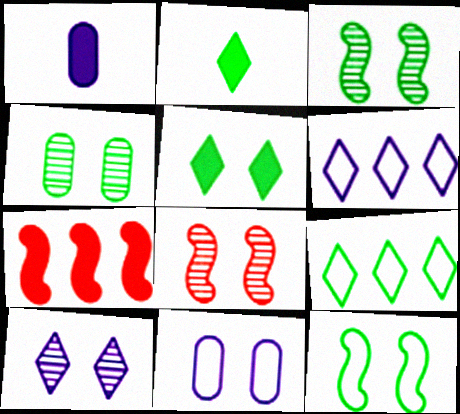[[1, 5, 7], 
[1, 8, 9], 
[4, 5, 12], 
[4, 8, 10], 
[5, 8, 11]]